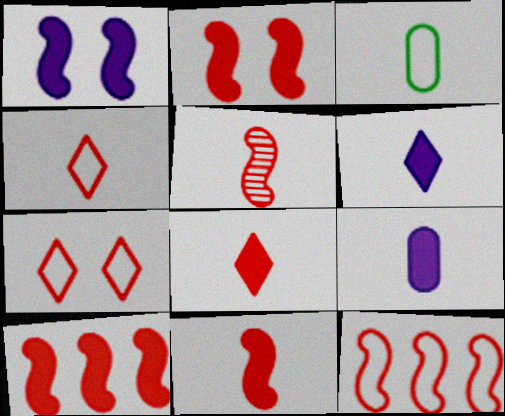[[2, 5, 12], 
[2, 10, 11], 
[3, 5, 6]]